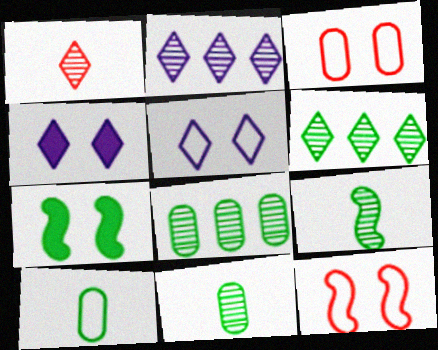[[6, 7, 10]]